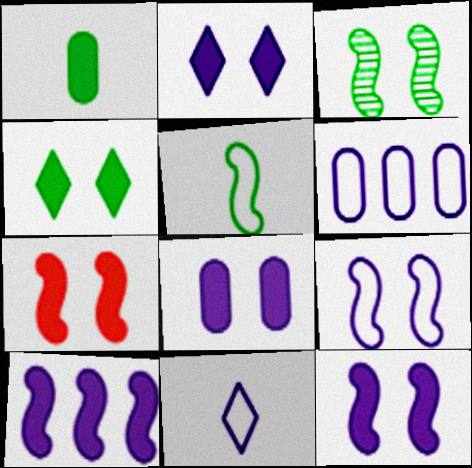[[2, 8, 12], 
[3, 7, 9], 
[4, 7, 8], 
[6, 9, 11]]